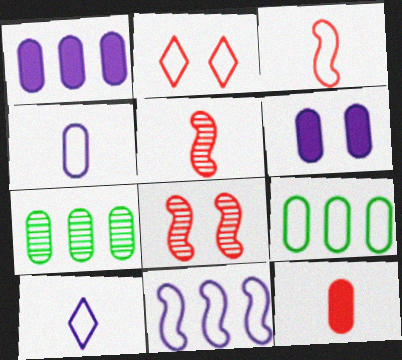[]